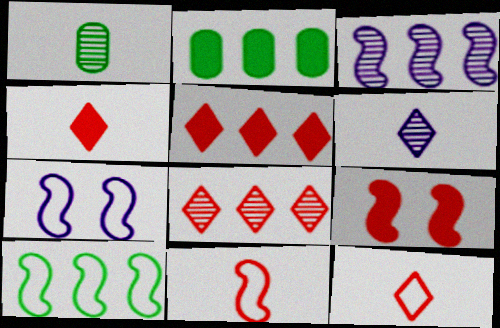[[1, 5, 7], 
[7, 10, 11]]